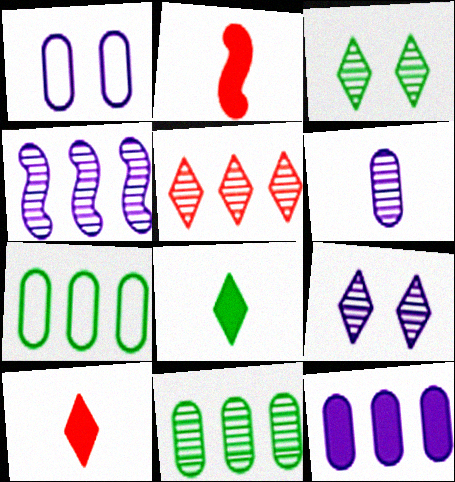[[1, 6, 12], 
[2, 7, 9], 
[4, 5, 11], 
[4, 6, 9]]